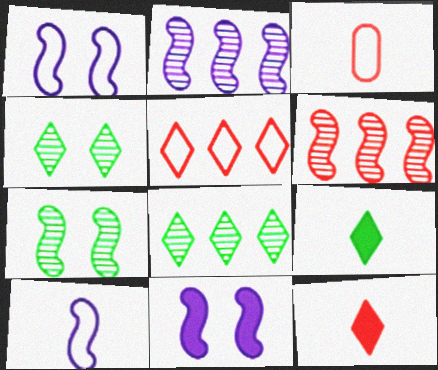[[2, 10, 11], 
[3, 8, 11]]